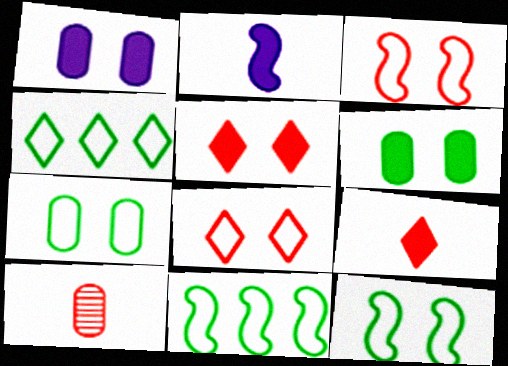[]